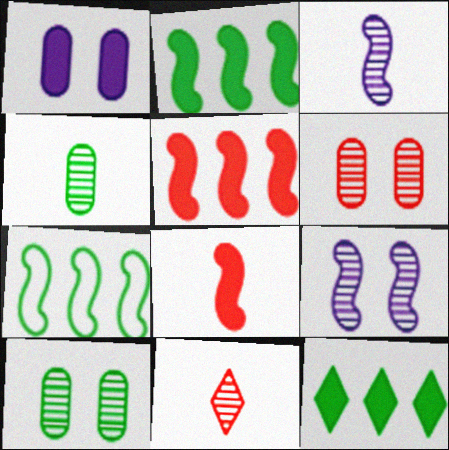[[1, 7, 11], 
[1, 8, 12], 
[3, 4, 11], 
[7, 8, 9]]